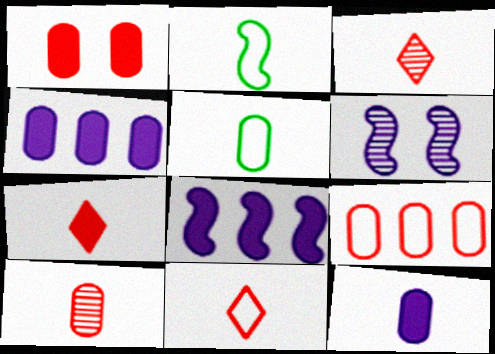[[1, 9, 10], 
[2, 3, 12], 
[3, 7, 11], 
[5, 10, 12]]